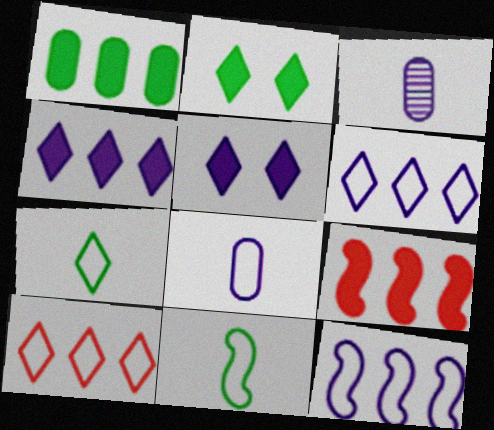[[1, 4, 9], 
[3, 5, 12]]